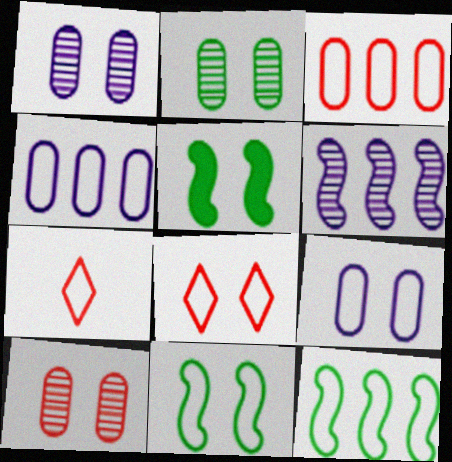[[1, 2, 10], 
[1, 5, 8], 
[4, 7, 11], 
[7, 9, 12], 
[8, 9, 11]]